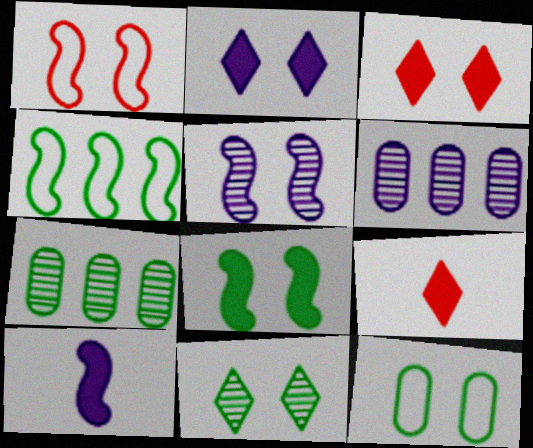[[1, 5, 8], 
[3, 5, 12], 
[8, 11, 12]]